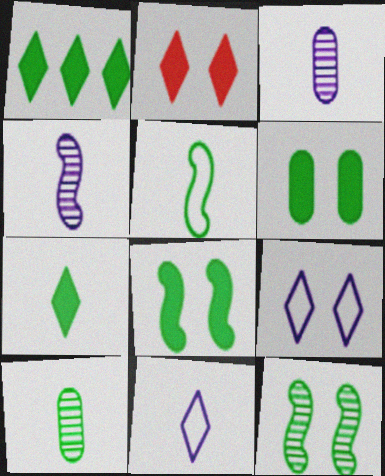[[5, 7, 10]]